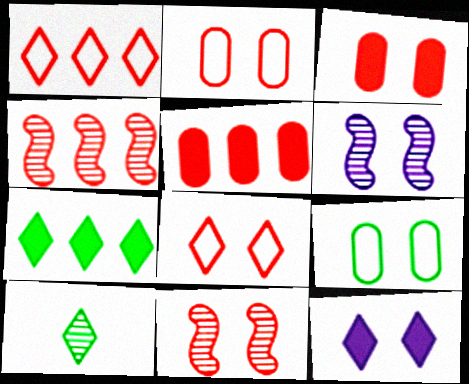[[1, 4, 5], 
[1, 10, 12], 
[3, 8, 11], 
[9, 11, 12]]